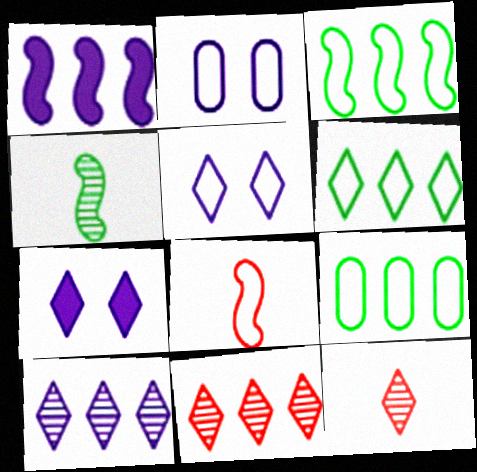[[1, 9, 11], 
[2, 6, 8], 
[3, 6, 9], 
[5, 8, 9], 
[6, 7, 12]]